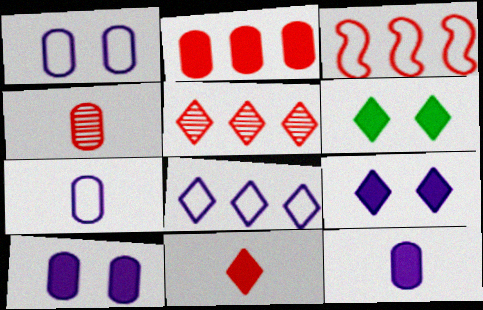[[2, 3, 5]]